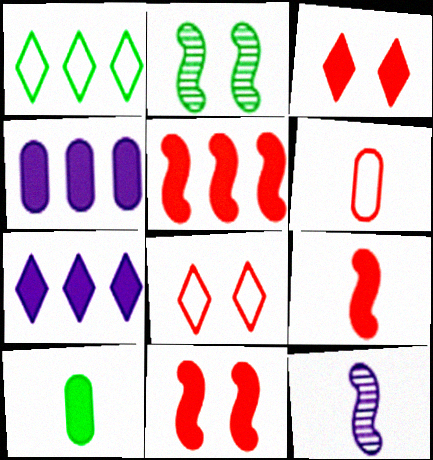[[1, 2, 10], 
[2, 6, 7], 
[5, 9, 11], 
[7, 10, 11]]